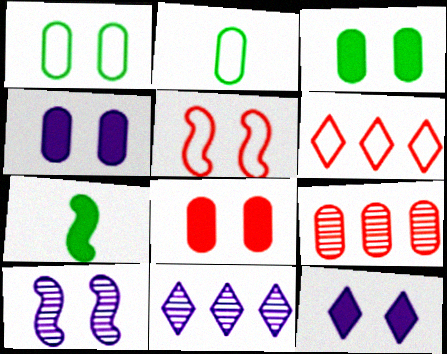[[2, 4, 9], 
[3, 4, 8]]